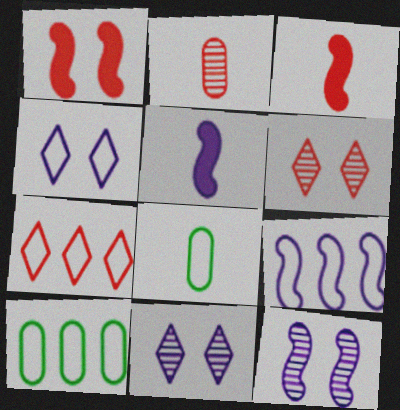[[1, 2, 7], 
[3, 10, 11], 
[5, 6, 10], 
[5, 9, 12], 
[7, 9, 10]]